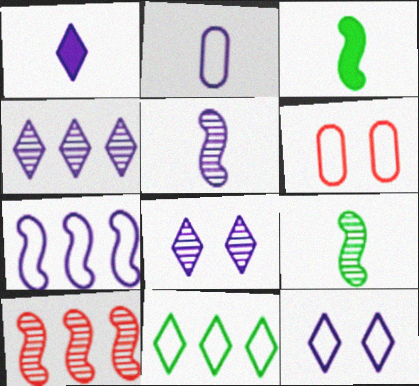[[1, 2, 5], 
[1, 4, 12], 
[2, 7, 12], 
[3, 4, 6]]